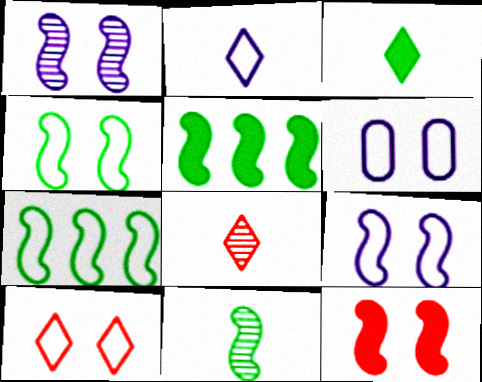[[1, 4, 12], 
[2, 3, 8], 
[4, 5, 11], 
[4, 6, 10], 
[5, 6, 8]]